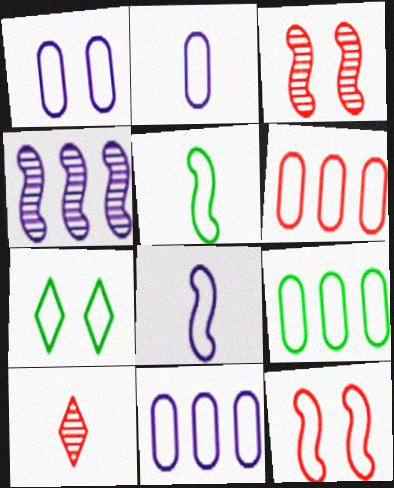[[1, 2, 11], 
[1, 7, 12], 
[5, 7, 9], 
[6, 7, 8], 
[6, 9, 11]]